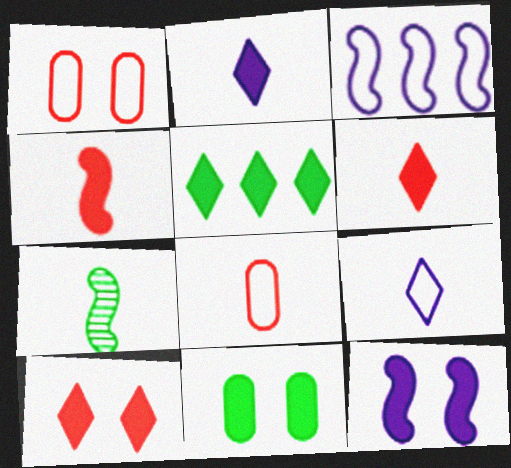[[2, 5, 10], 
[2, 7, 8], 
[10, 11, 12]]